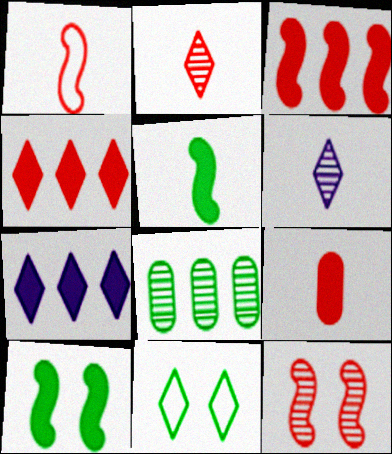[[1, 2, 9], 
[1, 3, 12], 
[2, 7, 11], 
[4, 6, 11], 
[5, 8, 11], 
[6, 8, 12], 
[7, 9, 10]]